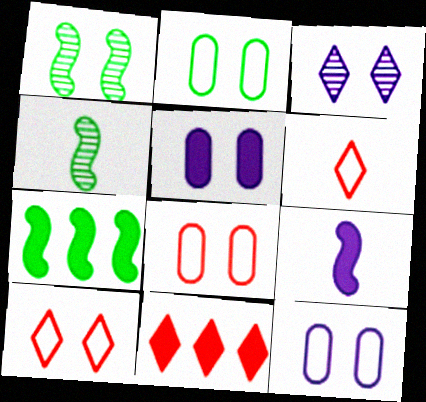[[1, 5, 10], 
[2, 8, 12], 
[4, 11, 12]]